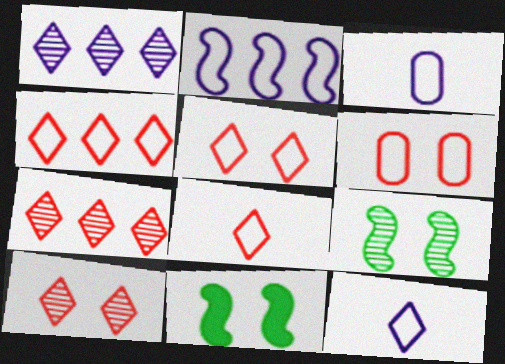[[3, 7, 11], 
[4, 5, 8]]